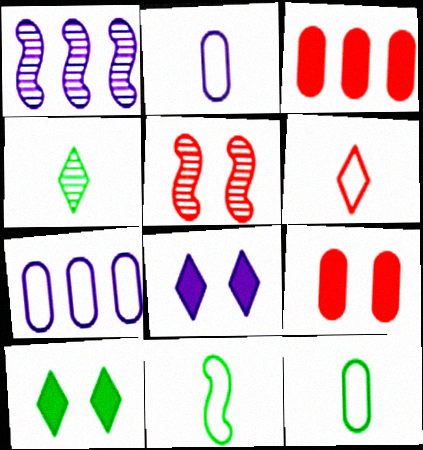[[1, 2, 8], 
[2, 6, 11], 
[3, 5, 6]]